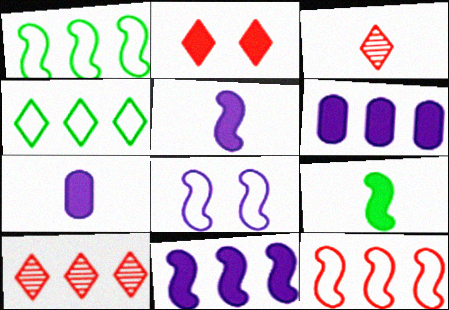[[1, 6, 10], 
[2, 6, 9]]